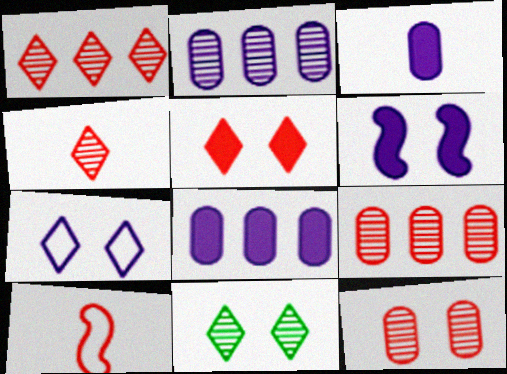[[5, 7, 11], 
[5, 9, 10], 
[8, 10, 11]]